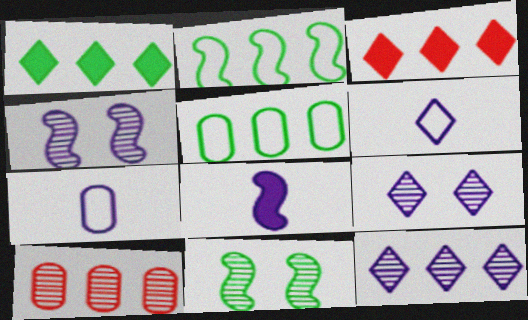[[3, 7, 11]]